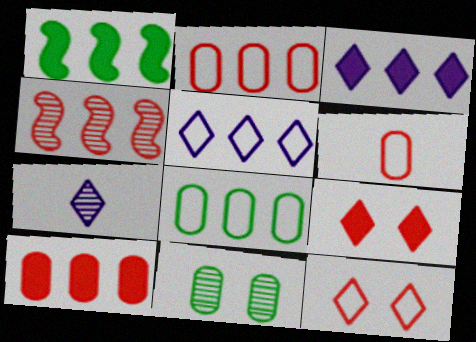[[1, 3, 10], 
[3, 4, 8], 
[4, 6, 9], 
[4, 7, 11]]